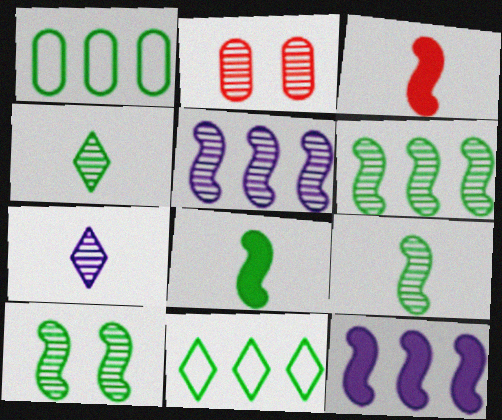[[2, 4, 5], 
[2, 6, 7], 
[6, 9, 10]]